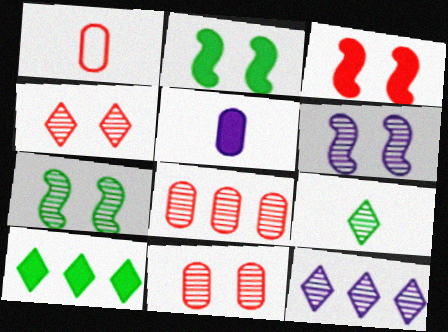[[1, 2, 12], 
[1, 6, 10], 
[3, 5, 10], 
[4, 9, 12], 
[6, 8, 9]]